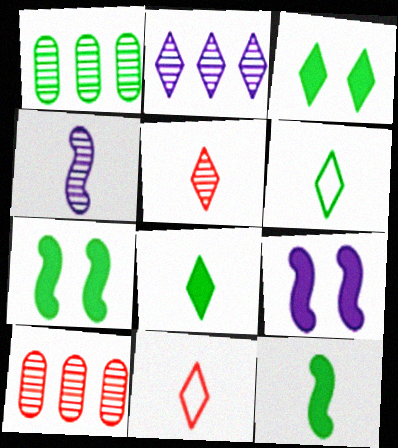[[1, 6, 7], 
[1, 9, 11], 
[2, 3, 11], 
[6, 9, 10]]